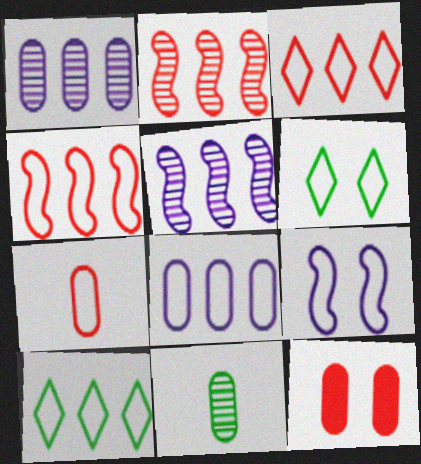[[4, 8, 10], 
[7, 9, 10], 
[8, 11, 12]]